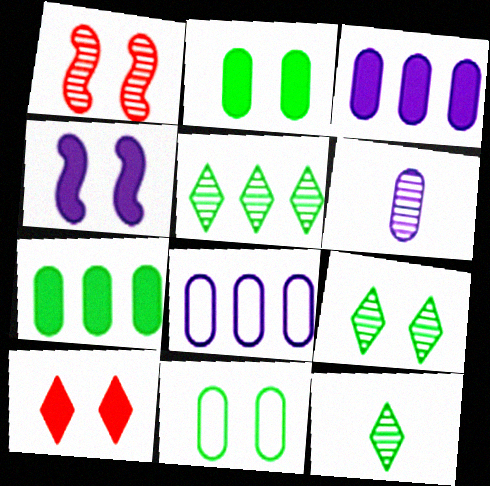[[1, 5, 6], 
[2, 4, 10], 
[5, 9, 12]]